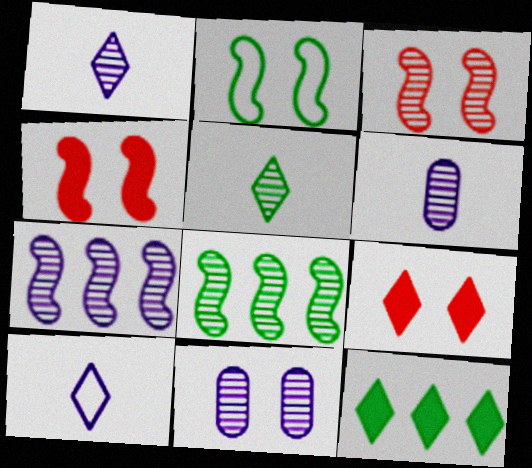[[1, 7, 11], 
[2, 9, 11]]